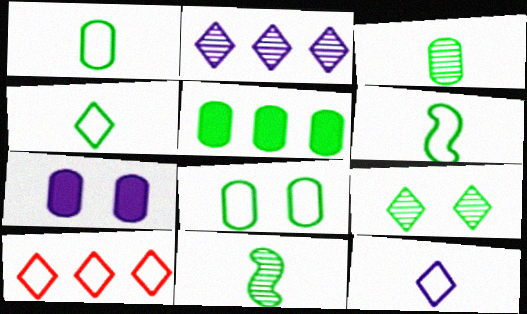[[1, 4, 6], 
[3, 5, 8], 
[5, 6, 9], 
[7, 10, 11]]